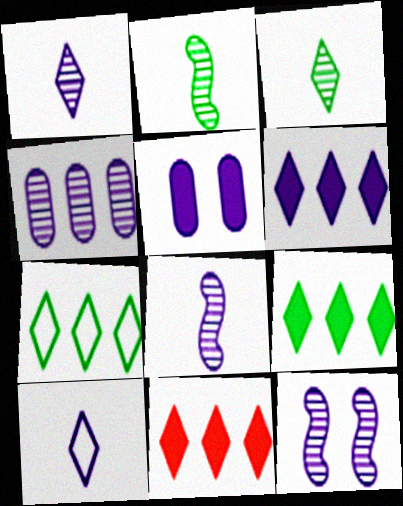[[1, 4, 12], 
[6, 9, 11]]